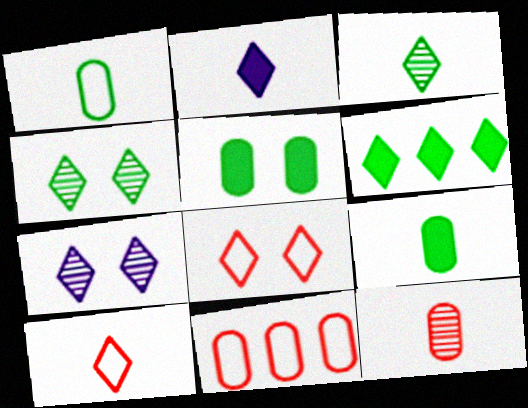[[2, 3, 10], 
[6, 7, 10]]